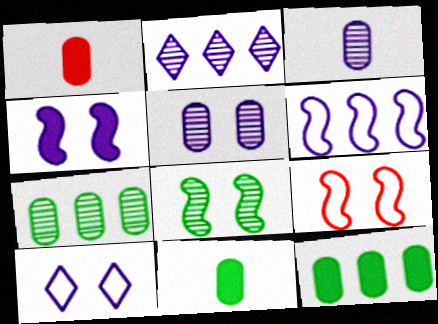[[2, 9, 11], 
[4, 5, 10], 
[4, 8, 9]]